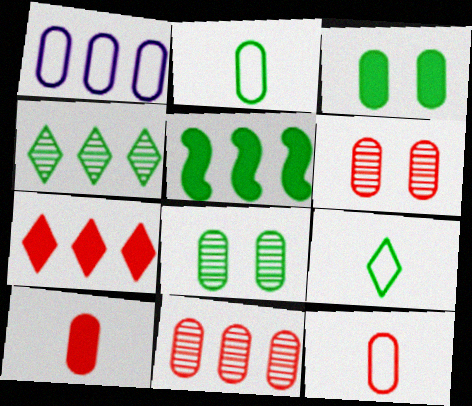[[1, 8, 10], 
[5, 8, 9]]